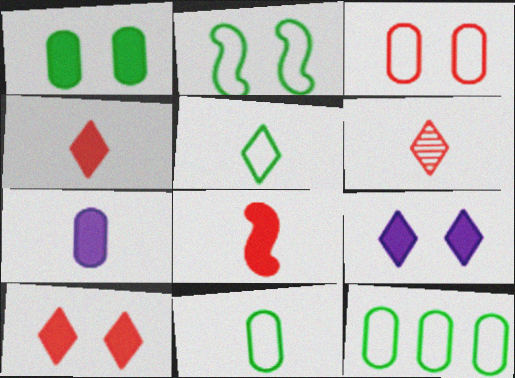[[2, 5, 12]]